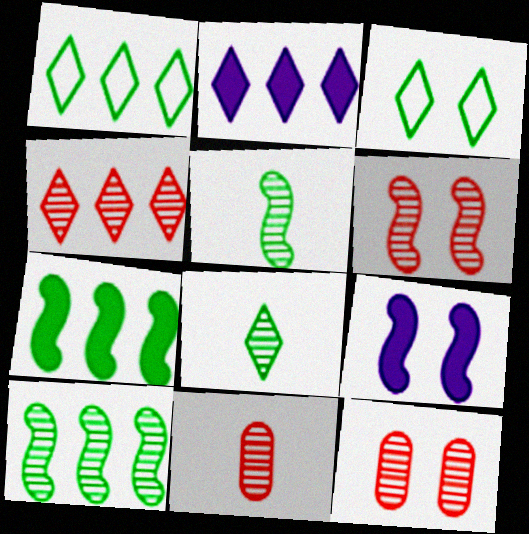[[1, 2, 4], 
[1, 9, 11], 
[3, 9, 12], 
[4, 6, 11]]